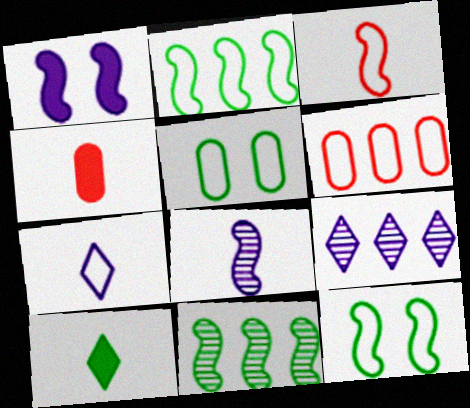[[1, 3, 11], 
[4, 9, 12], 
[5, 10, 11], 
[6, 7, 12]]